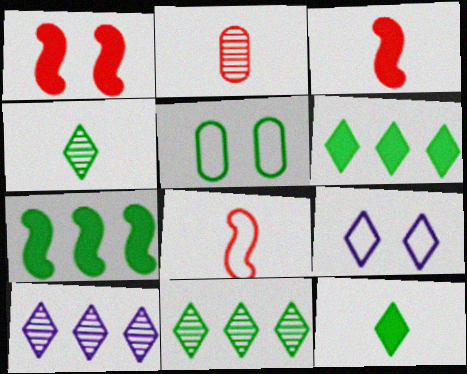[[2, 7, 9], 
[3, 5, 10], 
[4, 5, 7]]